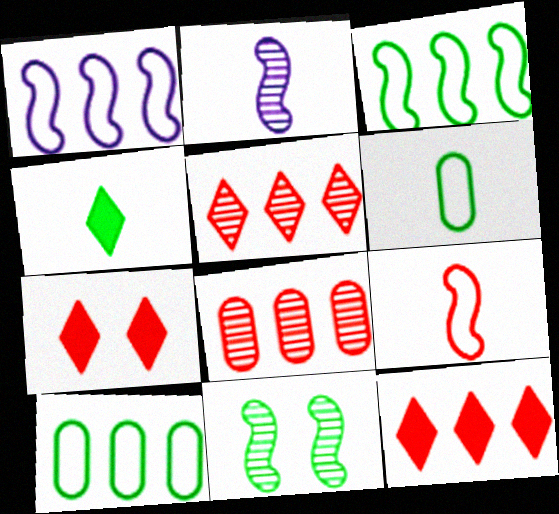[[2, 7, 10], 
[4, 10, 11], 
[7, 8, 9]]